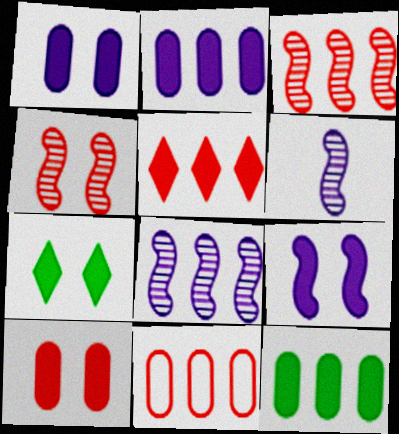[[3, 5, 11], 
[6, 7, 11], 
[7, 9, 10]]